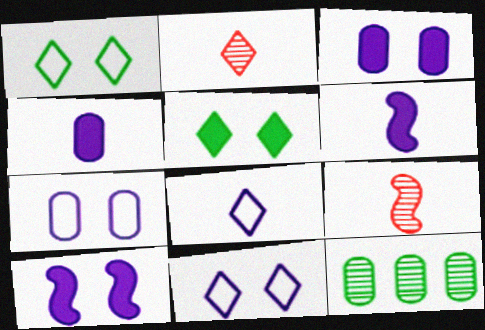[]